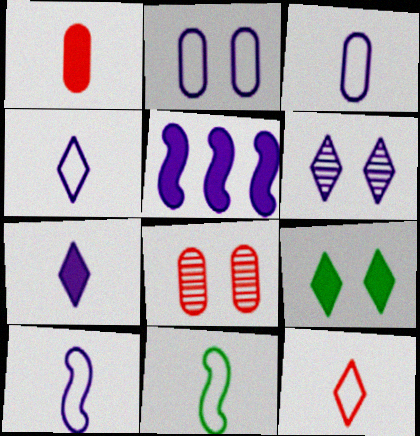[[1, 5, 9], 
[3, 4, 10], 
[3, 5, 6], 
[3, 11, 12]]